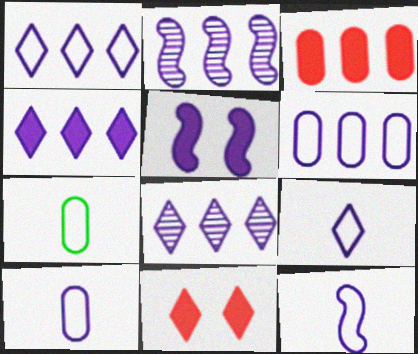[[1, 4, 8], 
[2, 4, 6], 
[2, 5, 12], 
[2, 7, 11], 
[5, 8, 10], 
[9, 10, 12]]